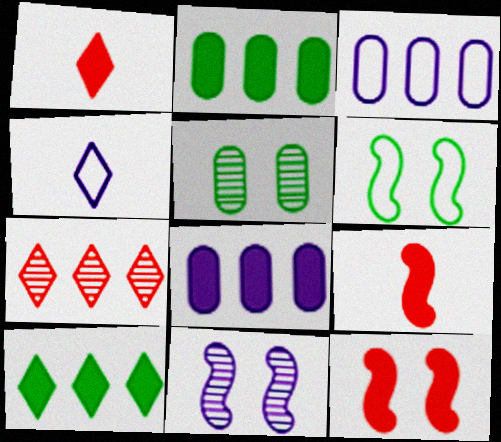[[4, 8, 11], 
[6, 11, 12]]